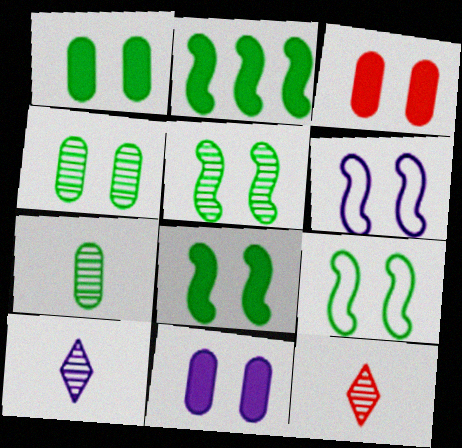[[1, 3, 11], 
[5, 8, 9]]